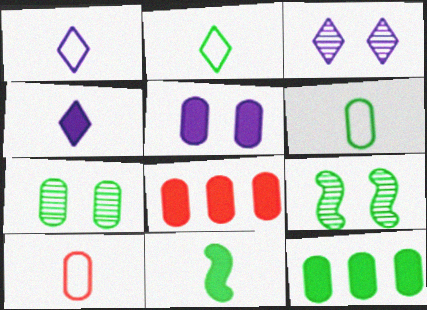[[1, 8, 9], 
[2, 9, 12], 
[6, 7, 12]]